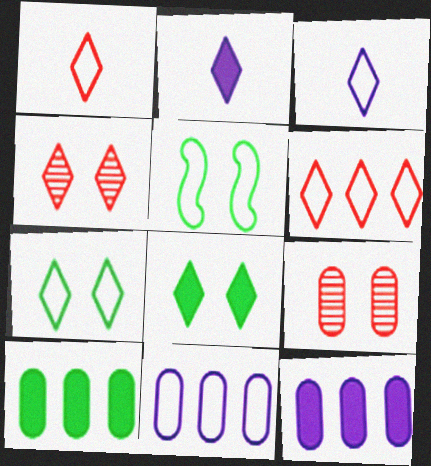[[1, 5, 11], 
[3, 6, 7]]